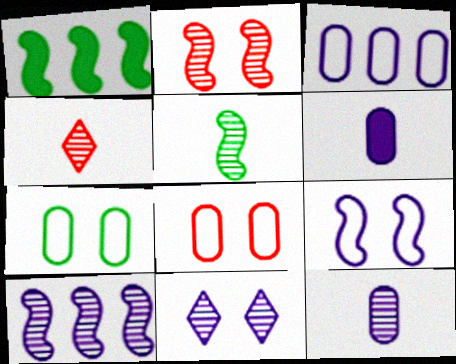[[2, 5, 10], 
[4, 5, 12], 
[10, 11, 12]]